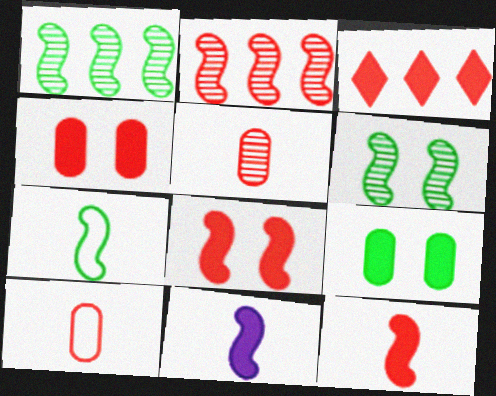[[3, 4, 12], 
[3, 9, 11]]